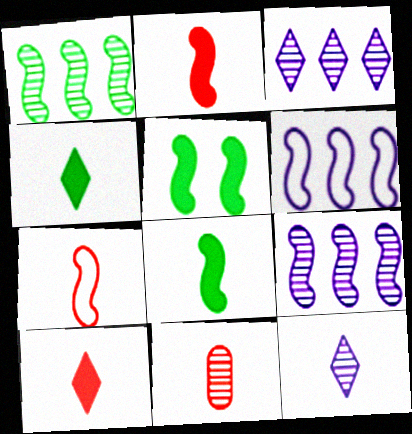[[5, 7, 9], 
[7, 10, 11]]